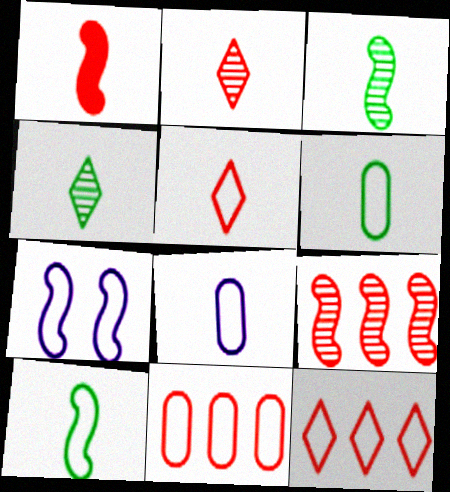[[1, 4, 8], 
[5, 8, 10], 
[6, 7, 12]]